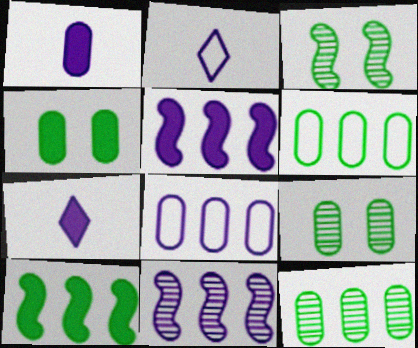[]